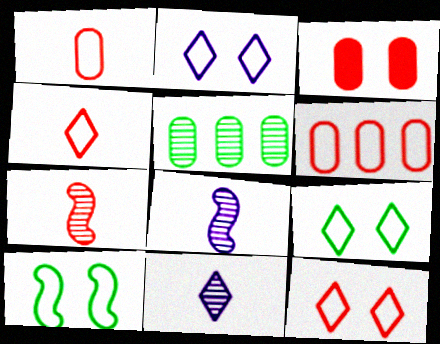[[2, 9, 12]]